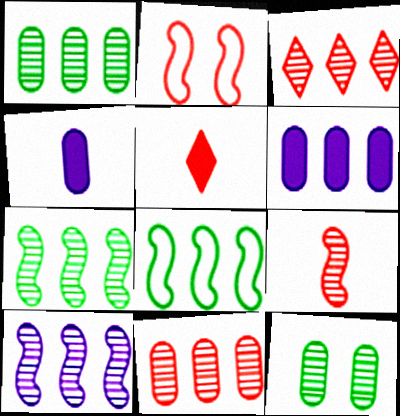[[1, 3, 10], 
[2, 5, 11], 
[3, 6, 8]]